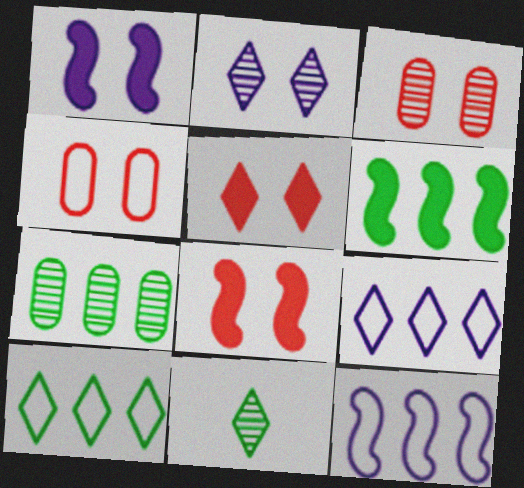[[5, 9, 11], 
[6, 7, 10]]